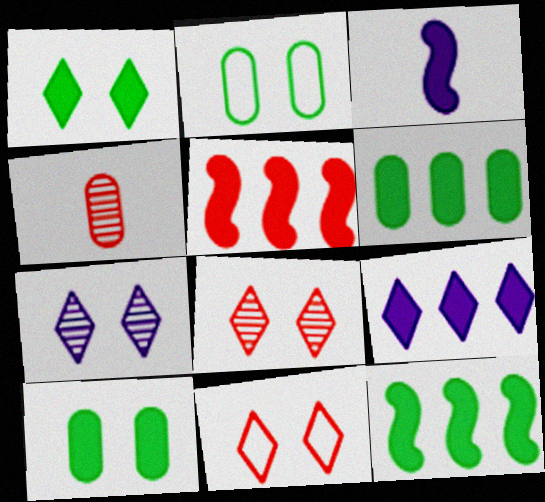[[1, 7, 11], 
[4, 5, 11], 
[5, 6, 9]]